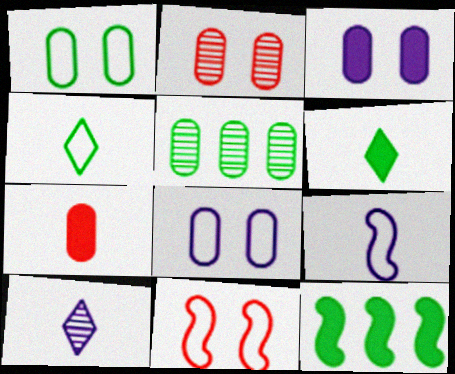[[1, 2, 3], 
[5, 7, 8]]